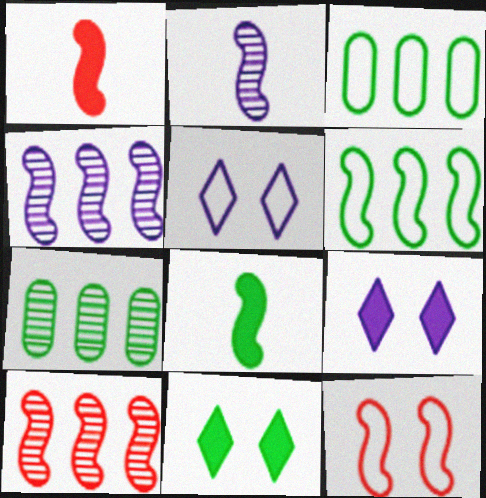[[1, 5, 7], 
[1, 10, 12], 
[4, 8, 12]]